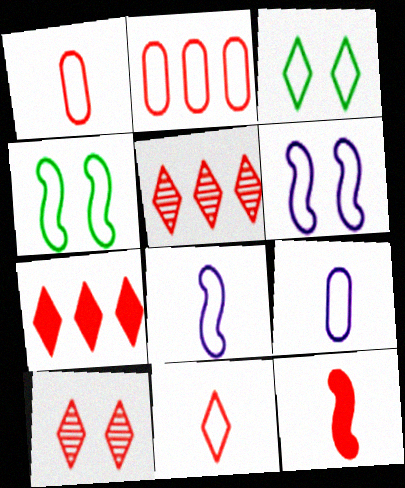[[2, 3, 8], 
[2, 10, 12], 
[7, 10, 11]]